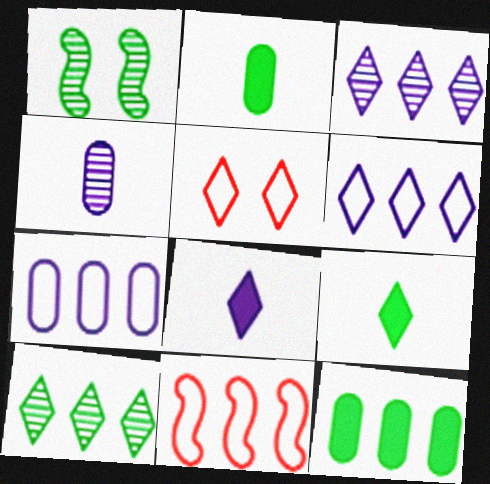[[3, 5, 9], 
[3, 11, 12], 
[5, 8, 10]]